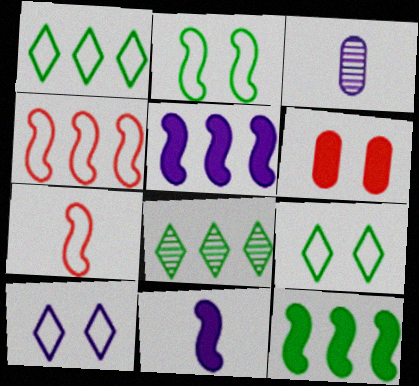[[3, 5, 10]]